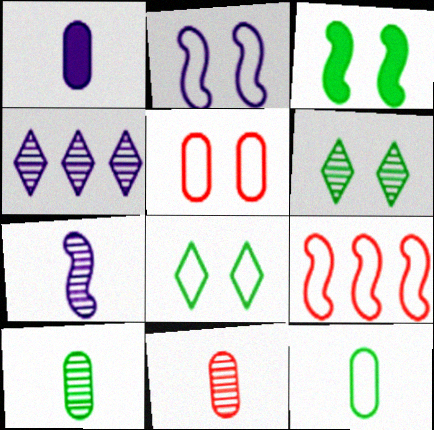[[1, 2, 4], 
[1, 6, 9], 
[1, 11, 12], 
[2, 5, 8], 
[3, 7, 9]]